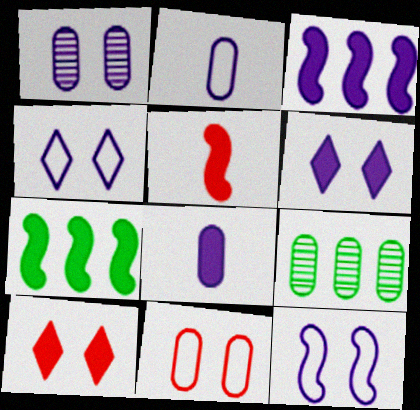[[1, 6, 12], 
[3, 6, 8], 
[4, 5, 9], 
[7, 8, 10], 
[8, 9, 11]]